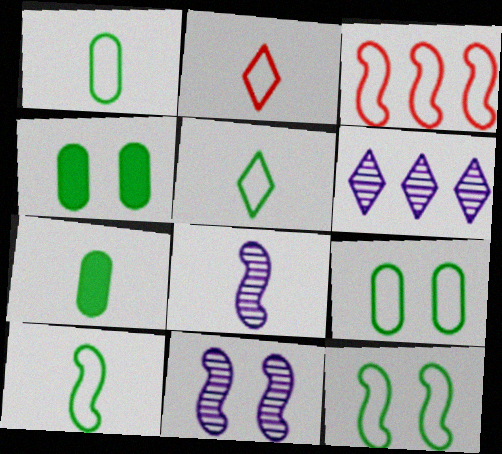[[1, 5, 10], 
[2, 7, 8]]